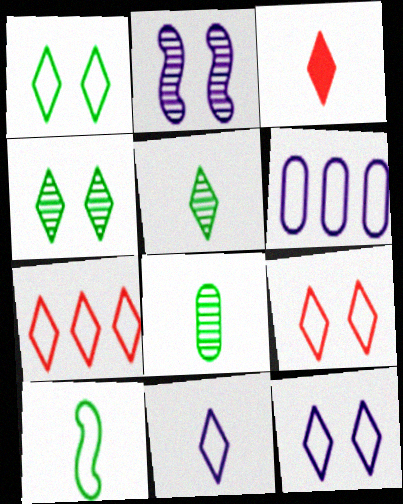[[1, 7, 11], 
[1, 9, 12], 
[3, 5, 11], 
[6, 9, 10]]